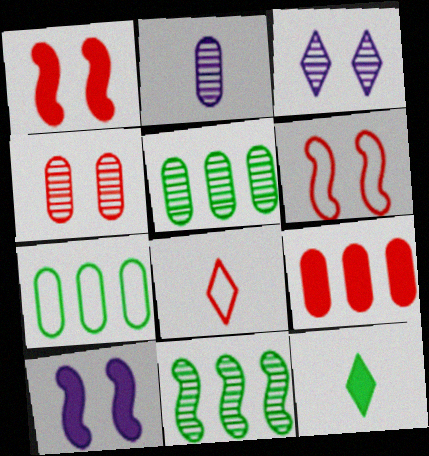[[2, 4, 5], 
[5, 8, 10], 
[9, 10, 12]]